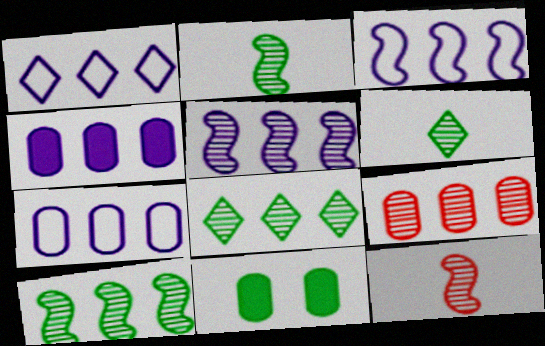[[1, 3, 7], 
[1, 4, 5], 
[1, 11, 12], 
[5, 8, 9]]